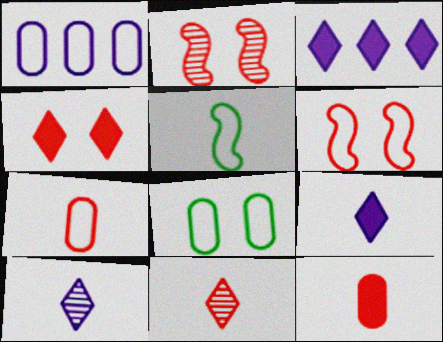[[1, 7, 8], 
[5, 10, 12]]